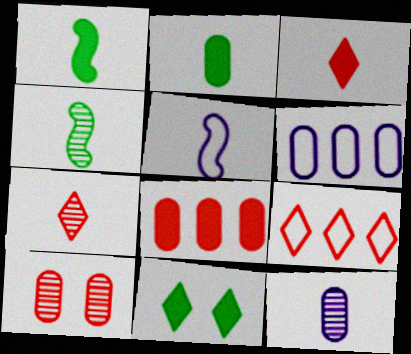[[2, 5, 7], 
[2, 6, 10], 
[4, 7, 12]]